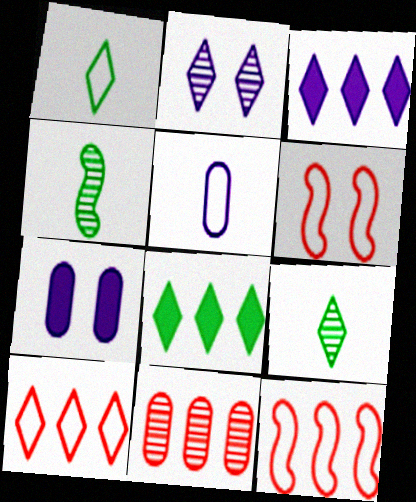[[2, 4, 11], 
[4, 7, 10], 
[7, 9, 12]]